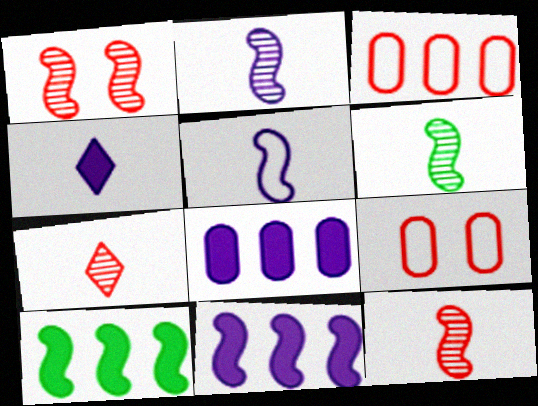[[1, 5, 10], 
[2, 6, 12]]